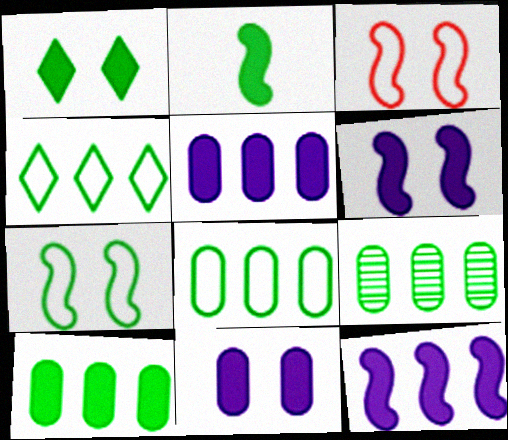[[1, 2, 10], 
[8, 9, 10]]